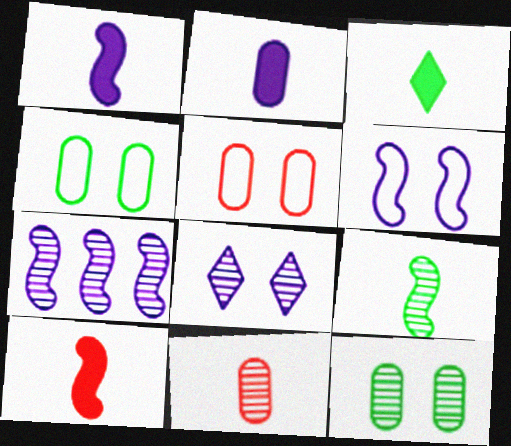[[1, 6, 7], 
[2, 3, 10], 
[3, 5, 7]]